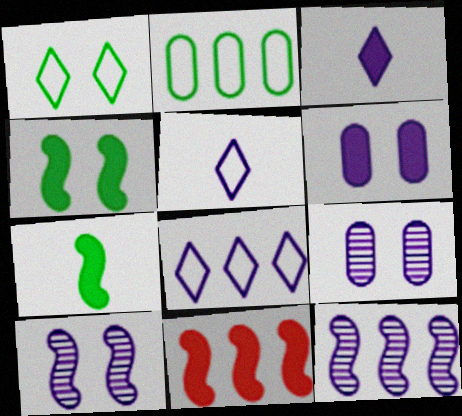[[5, 6, 12]]